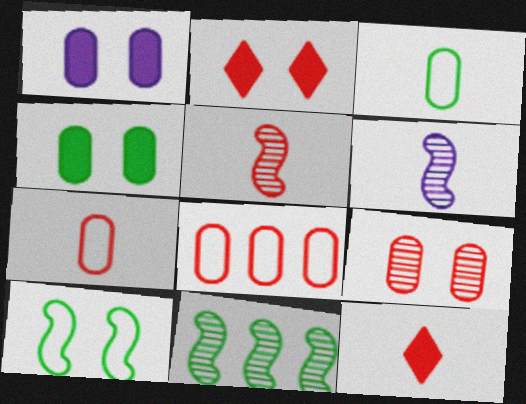[[2, 5, 8], 
[3, 6, 12], 
[5, 7, 12]]